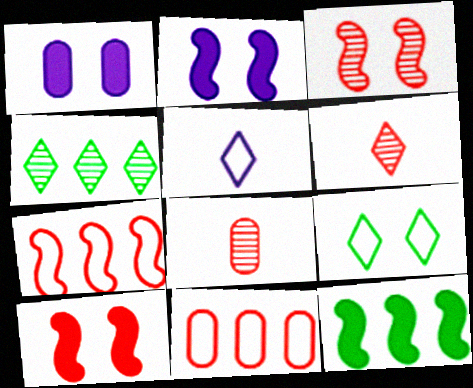[[1, 3, 9], 
[6, 10, 11]]